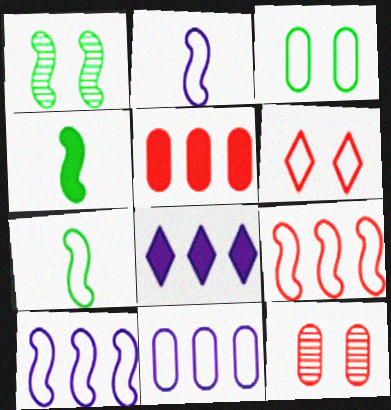[[6, 7, 11], 
[7, 8, 12]]